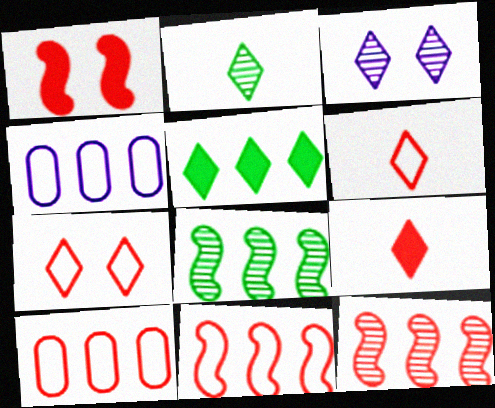[[1, 2, 4], 
[3, 5, 6], 
[4, 5, 12]]